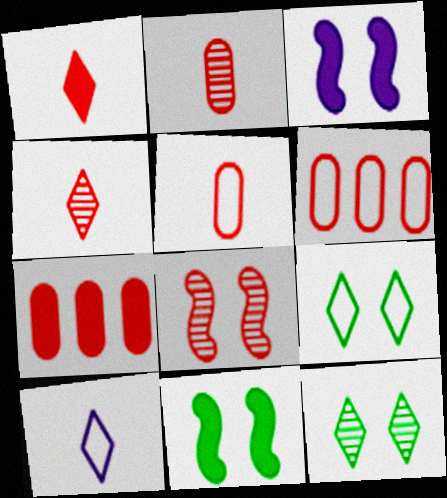[[1, 6, 8]]